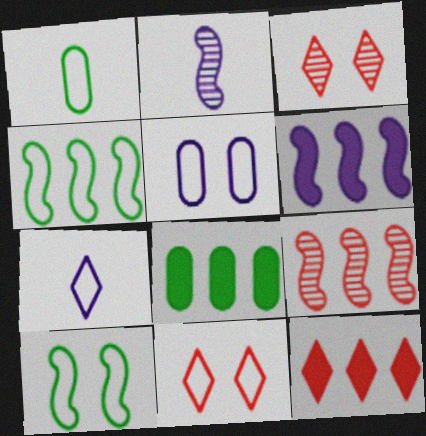[[1, 3, 6], 
[2, 8, 11], 
[4, 6, 9], 
[5, 10, 11], 
[6, 8, 12]]